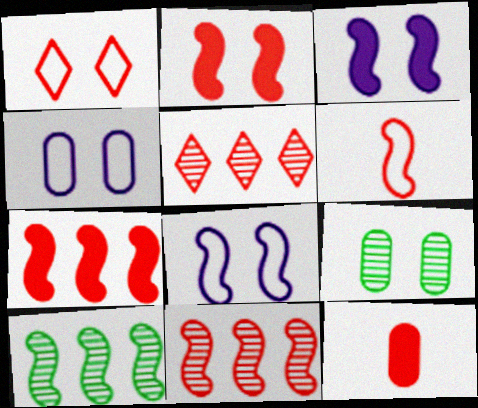[[1, 3, 9], 
[1, 11, 12], 
[2, 6, 11], 
[3, 6, 10]]